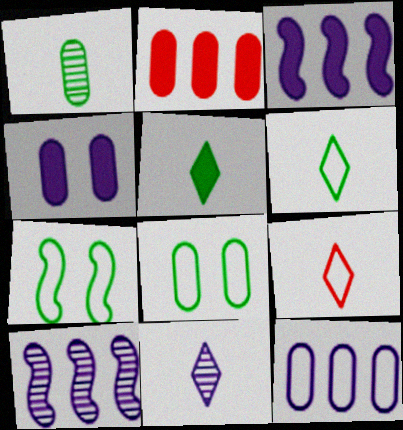[[2, 7, 11], 
[5, 9, 11], 
[7, 9, 12]]